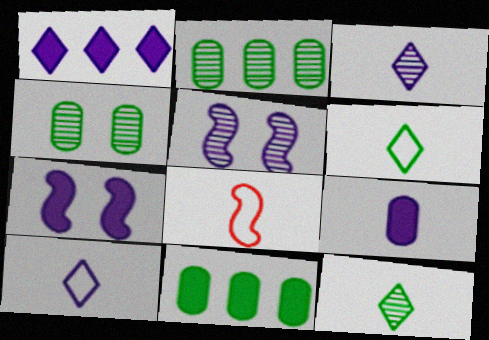[[1, 4, 8], 
[1, 7, 9], 
[8, 9, 12]]